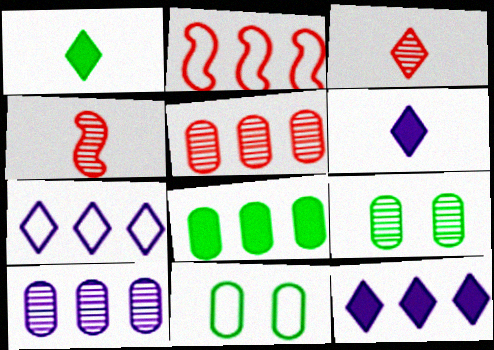[[2, 6, 9], 
[4, 11, 12]]